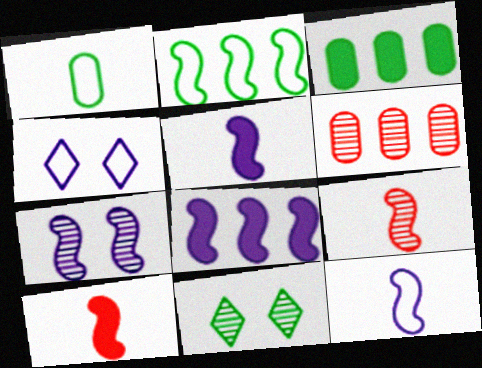[[2, 7, 10], 
[3, 4, 9], 
[7, 8, 12]]